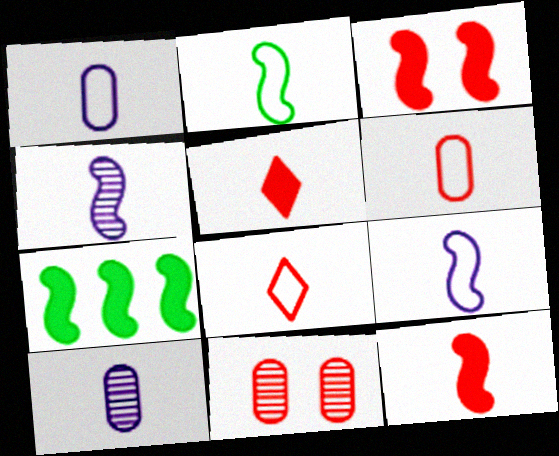[[1, 2, 8], 
[2, 4, 12], 
[2, 5, 10]]